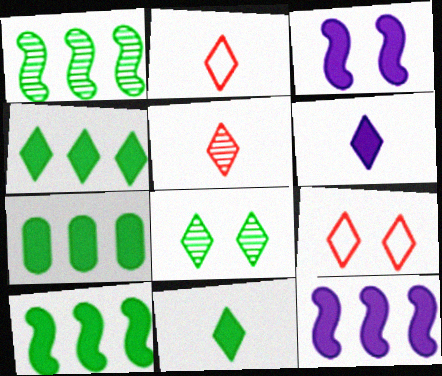[[4, 7, 10]]